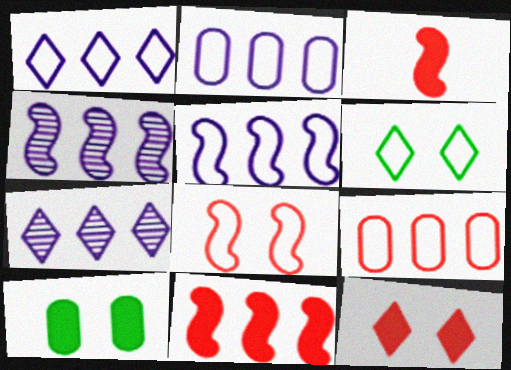[[1, 2, 5]]